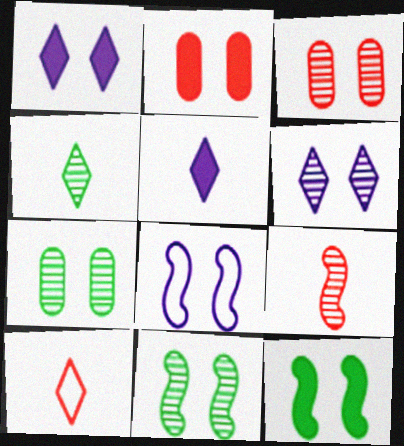[[1, 2, 12], 
[3, 6, 11], 
[4, 5, 10]]